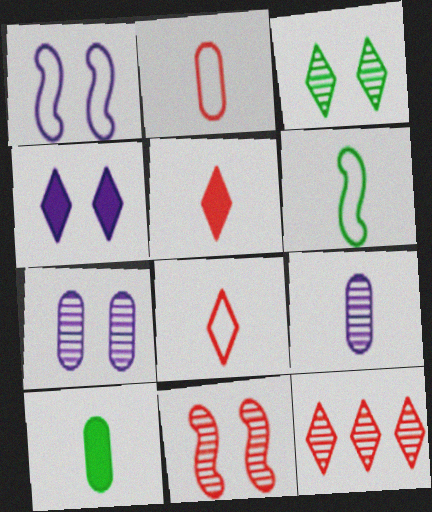[[1, 4, 7], 
[1, 10, 12], 
[2, 9, 10], 
[3, 7, 11], 
[5, 6, 9]]